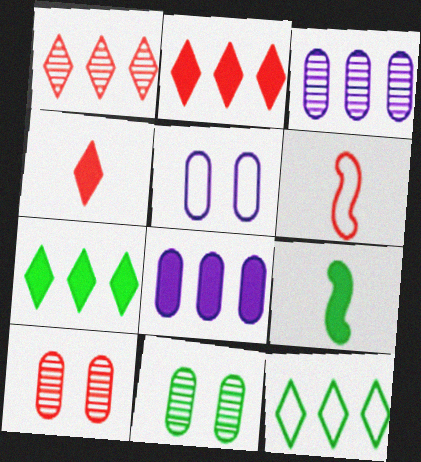[[1, 5, 9], 
[2, 6, 10], 
[5, 6, 12], 
[9, 11, 12]]